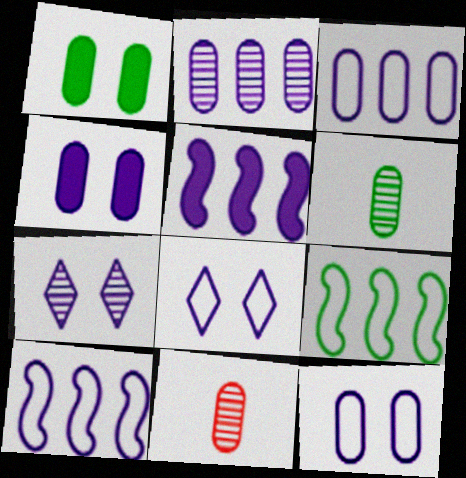[[1, 3, 11]]